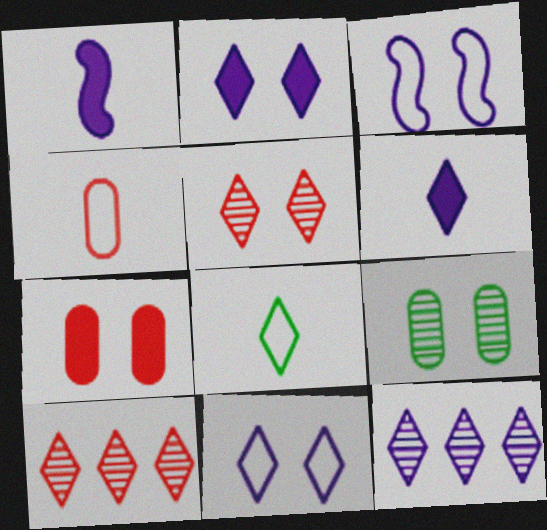[[2, 8, 10], 
[6, 11, 12]]